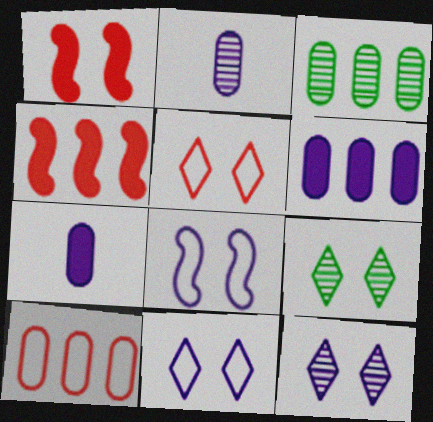[[3, 6, 10]]